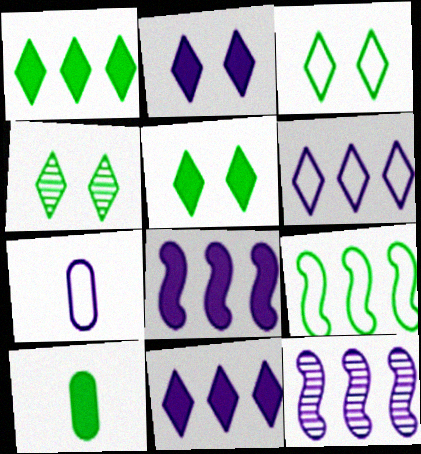[[2, 7, 12], 
[3, 4, 5], 
[4, 9, 10]]